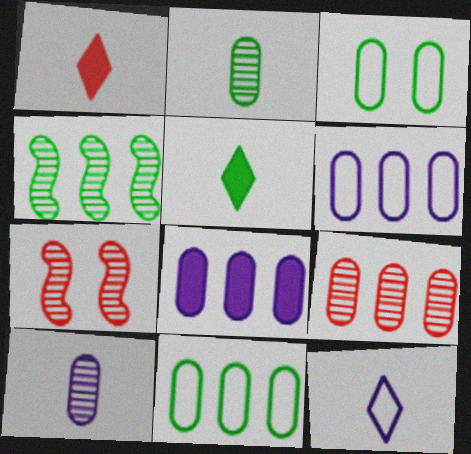[[3, 4, 5], 
[5, 6, 7], 
[8, 9, 11]]